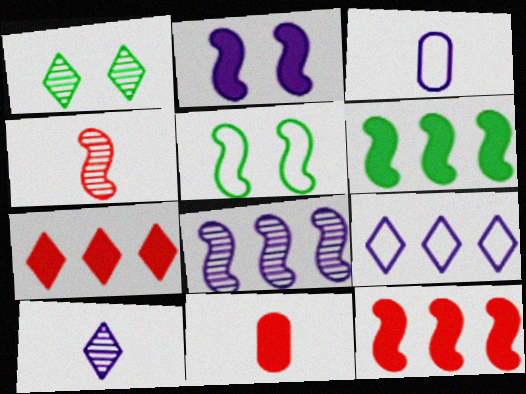[[1, 3, 12]]